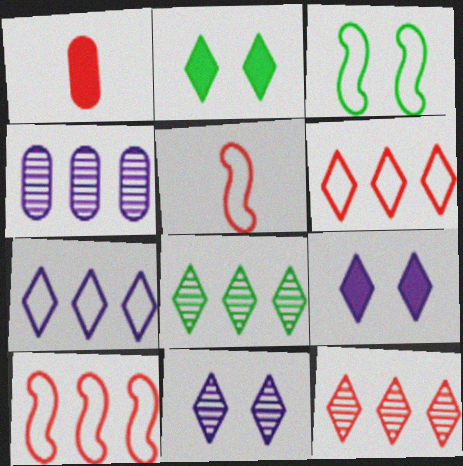[[2, 4, 5]]